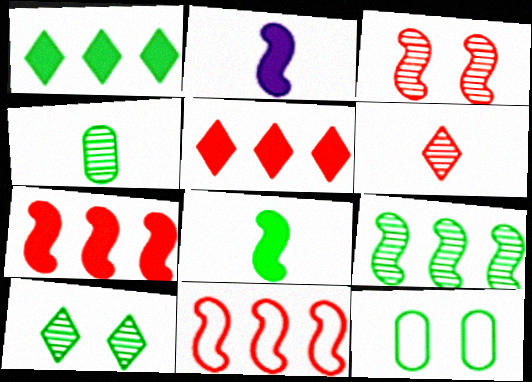[[4, 9, 10]]